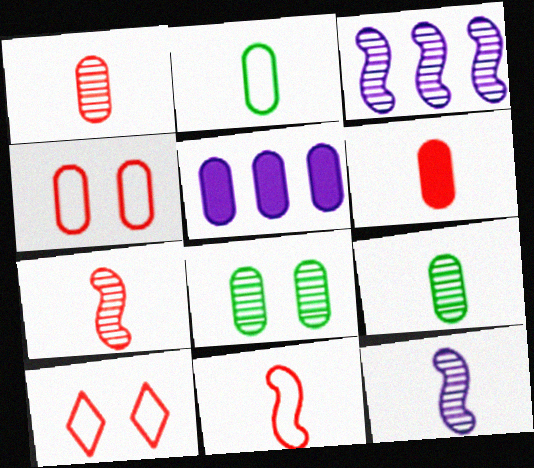[[4, 5, 9]]